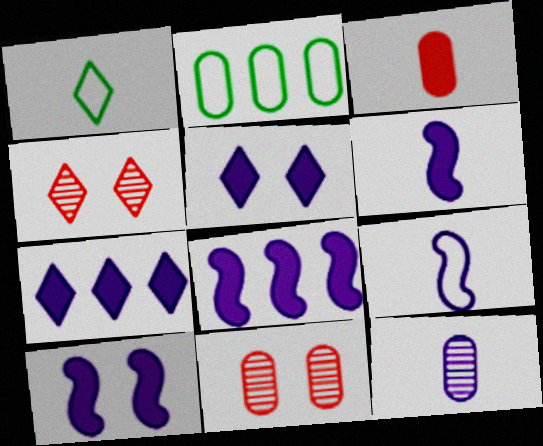[[1, 4, 7], 
[1, 8, 11], 
[2, 4, 6], 
[6, 8, 10]]